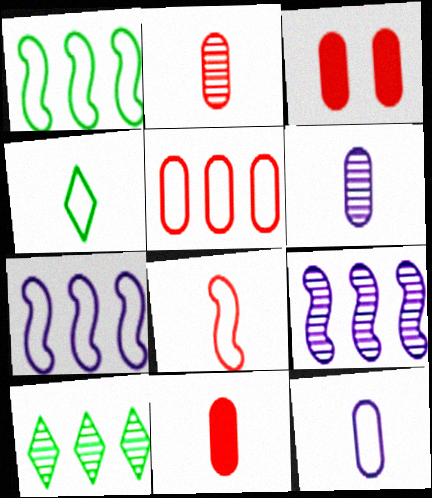[[2, 3, 5], 
[3, 4, 9], 
[4, 8, 12]]